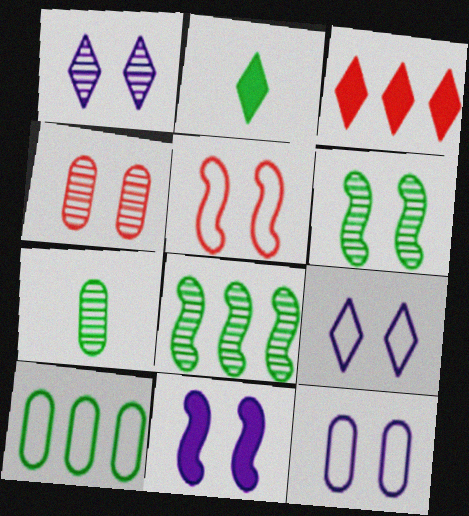[[1, 4, 6], 
[1, 11, 12], 
[2, 6, 10], 
[5, 6, 11]]